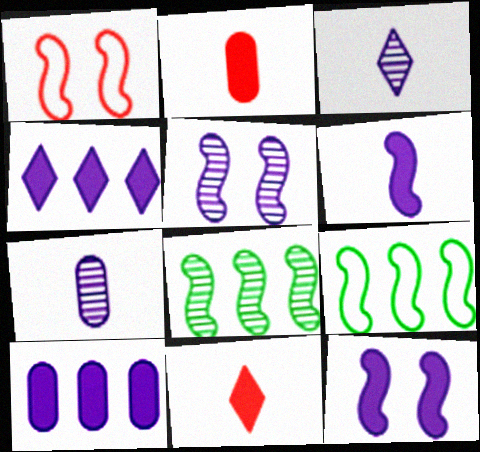[[1, 6, 8]]